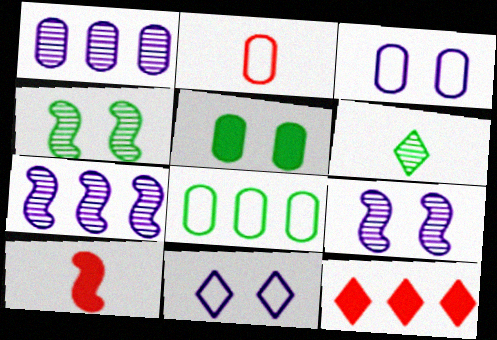[[1, 2, 5], 
[2, 3, 8], 
[6, 11, 12], 
[7, 8, 12]]